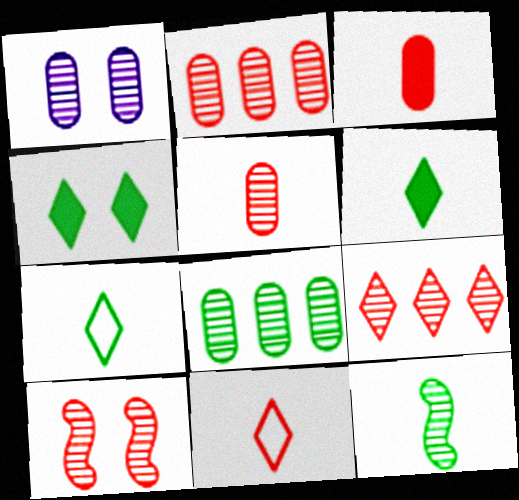[[1, 5, 8], 
[1, 9, 12], 
[5, 9, 10]]